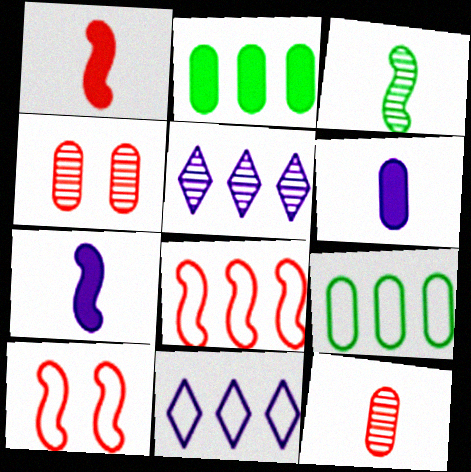[[2, 5, 8], 
[3, 4, 5], 
[4, 6, 9], 
[8, 9, 11]]